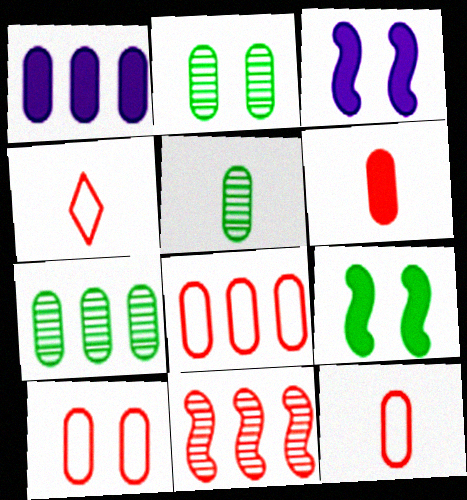[[1, 2, 12], 
[1, 5, 10], 
[1, 7, 8], 
[2, 5, 7], 
[3, 4, 7], 
[8, 10, 12]]